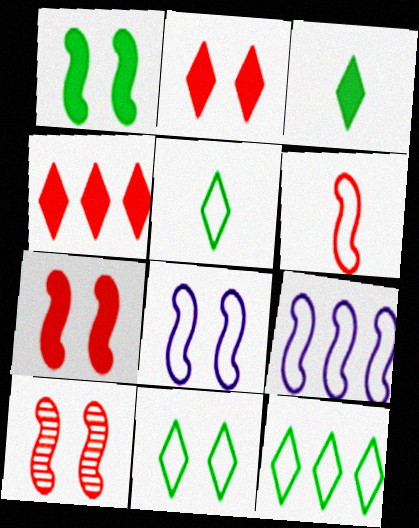[[1, 8, 10], 
[5, 11, 12]]